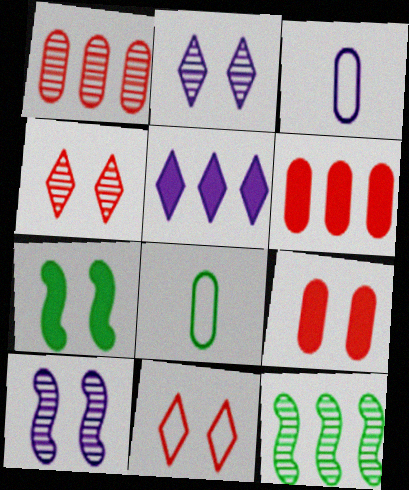[[3, 5, 10]]